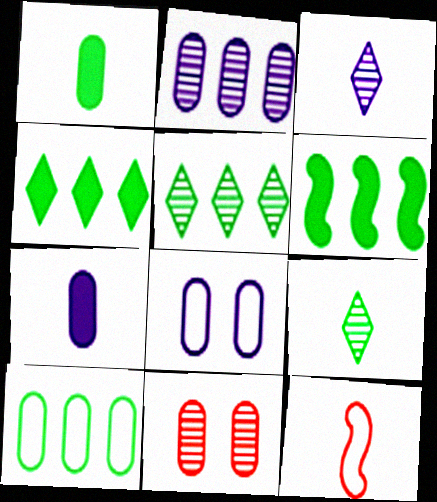[[1, 3, 12], 
[2, 7, 8], 
[5, 6, 10], 
[7, 9, 12], 
[7, 10, 11]]